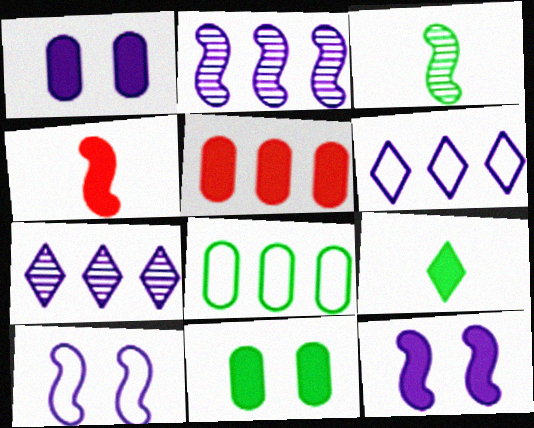[[5, 9, 12]]